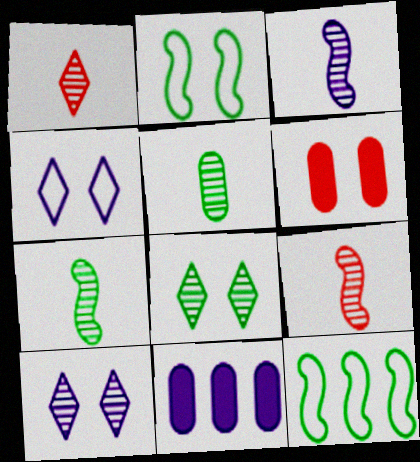[[1, 2, 11], 
[1, 3, 5], 
[2, 6, 10], 
[3, 4, 11], 
[3, 7, 9]]